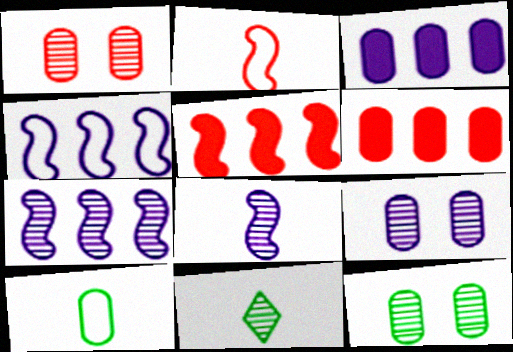[[1, 3, 10], 
[1, 7, 11], 
[1, 9, 12], 
[6, 9, 10]]